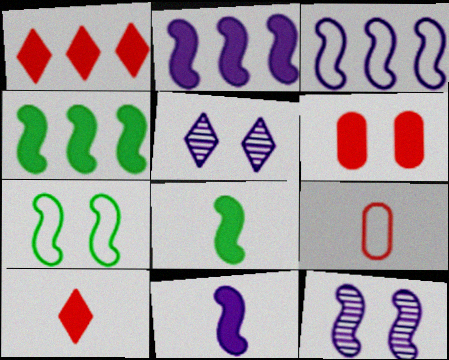[[3, 11, 12], 
[4, 5, 9], 
[5, 6, 7]]